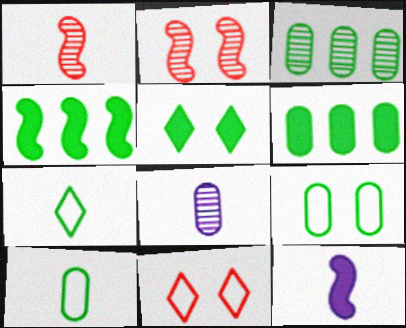[[3, 11, 12], 
[4, 8, 11]]